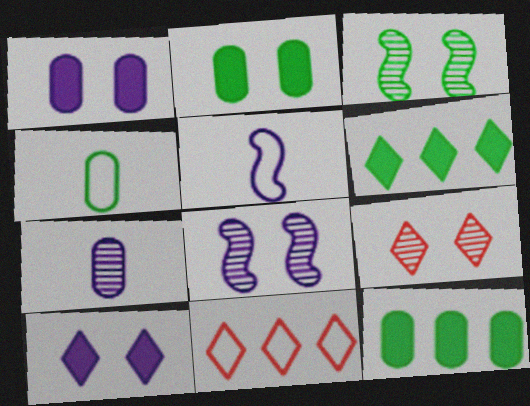[[3, 4, 6], 
[5, 9, 12]]